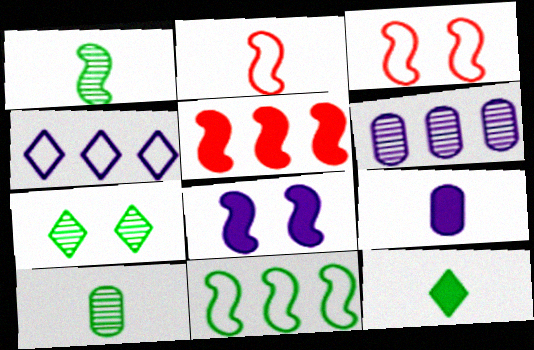[[3, 6, 12]]